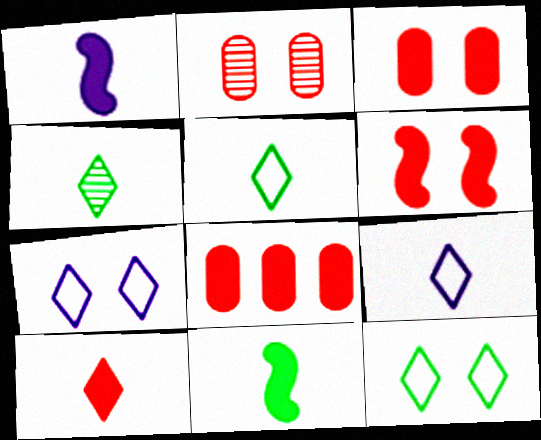[[4, 9, 10], 
[6, 8, 10]]